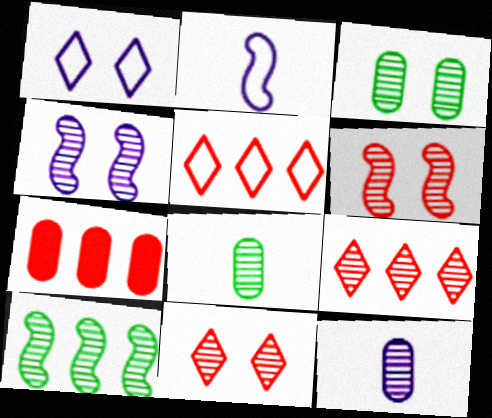[[3, 4, 11], 
[4, 8, 9], 
[10, 11, 12]]